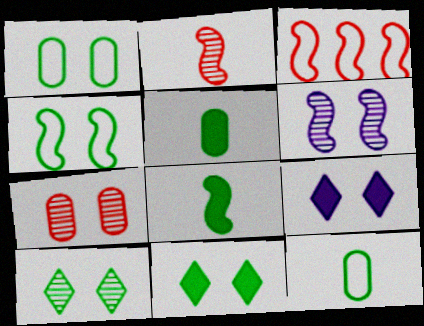[[3, 6, 8], 
[4, 7, 9], 
[6, 7, 10]]